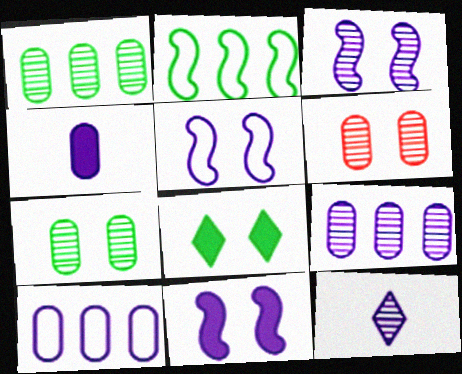[[3, 5, 11], 
[3, 9, 12], 
[5, 6, 8], 
[10, 11, 12]]